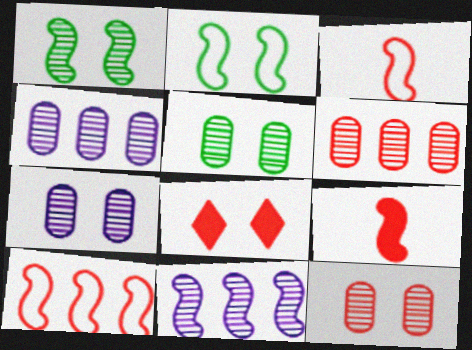[[2, 7, 8], 
[2, 9, 11], 
[3, 6, 8], 
[5, 7, 12]]